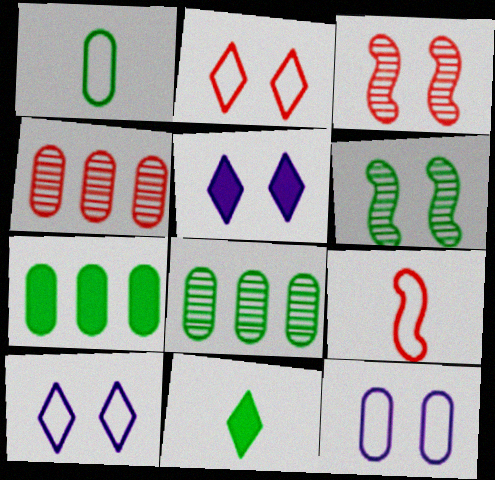[[5, 8, 9]]